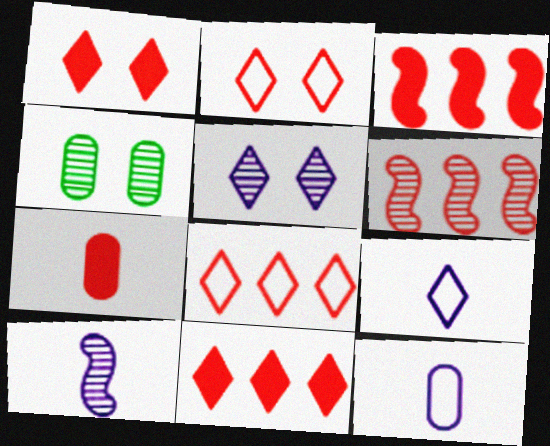[[1, 3, 7], 
[2, 6, 7], 
[3, 4, 9]]